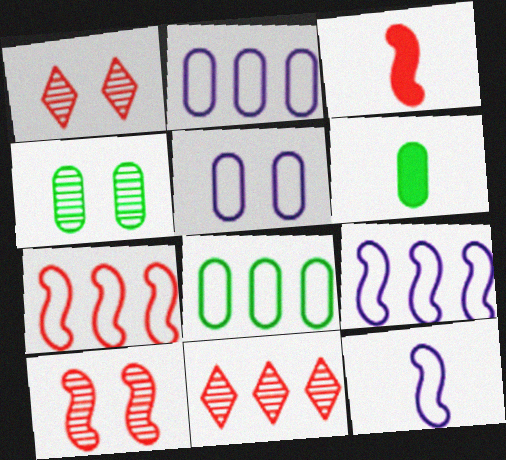[[1, 6, 9], 
[3, 7, 10], 
[4, 6, 8]]